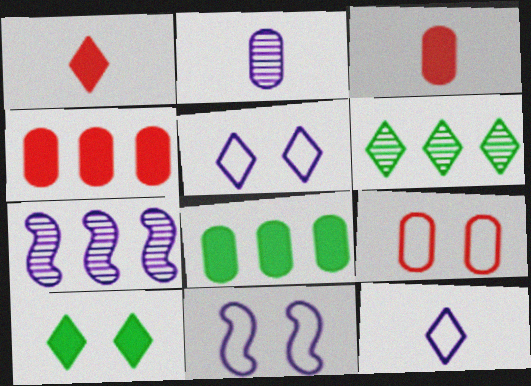[[1, 5, 6], 
[2, 8, 9], 
[3, 6, 11]]